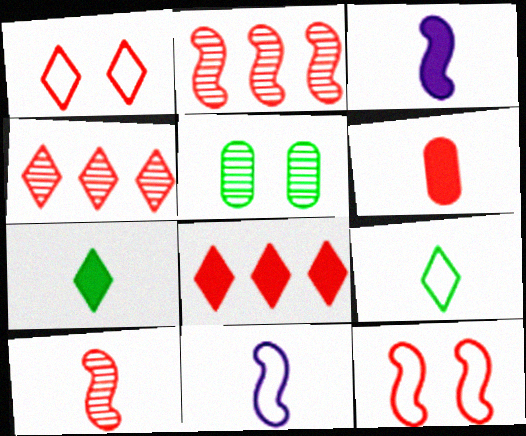[[1, 2, 6], 
[3, 6, 7], 
[4, 6, 12], 
[5, 8, 11]]